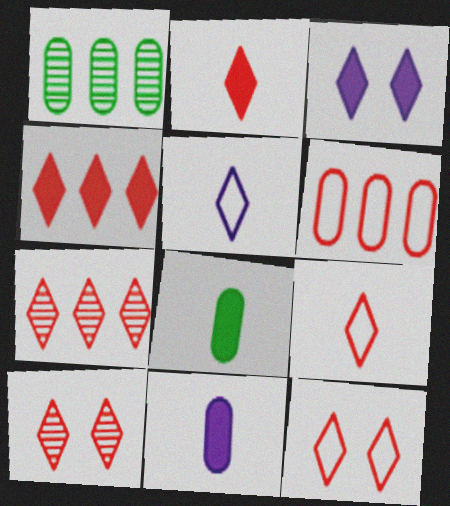[[2, 7, 12], 
[4, 9, 10]]